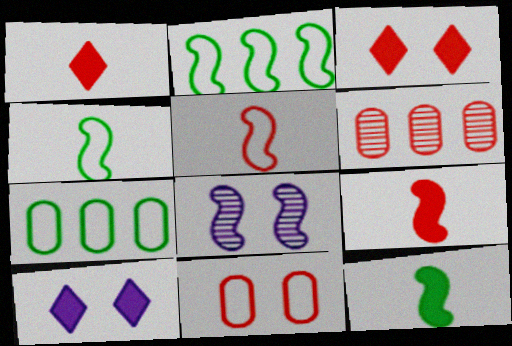[[1, 7, 8], 
[2, 8, 9], 
[3, 5, 6], 
[4, 6, 10]]